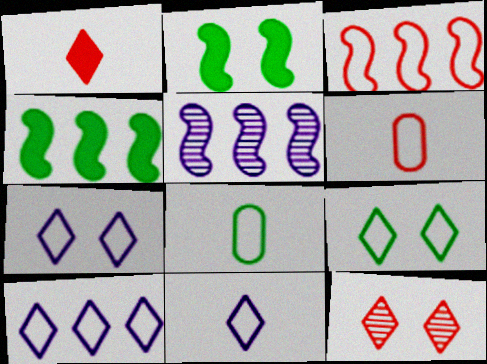[[3, 4, 5], 
[3, 7, 8], 
[7, 10, 11]]